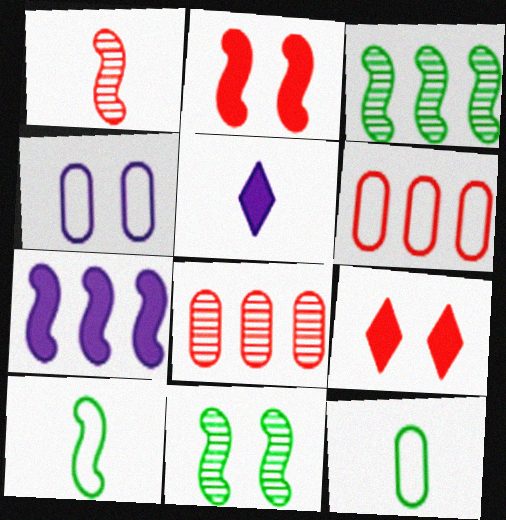[[1, 5, 12], 
[1, 6, 9], 
[4, 6, 12], 
[4, 9, 11], 
[5, 6, 11]]